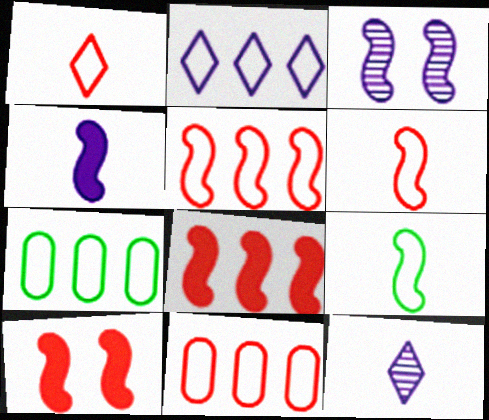[[2, 5, 7], 
[3, 8, 9], 
[7, 10, 12]]